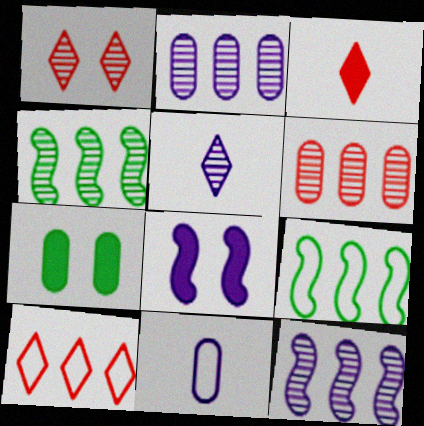[[1, 3, 10], 
[6, 7, 11]]